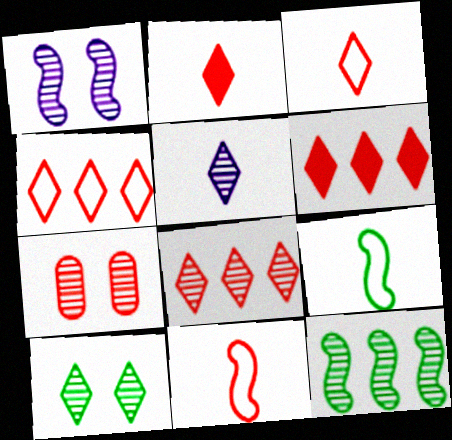[[1, 7, 10], 
[4, 6, 8], 
[5, 7, 12], 
[5, 8, 10], 
[6, 7, 11]]